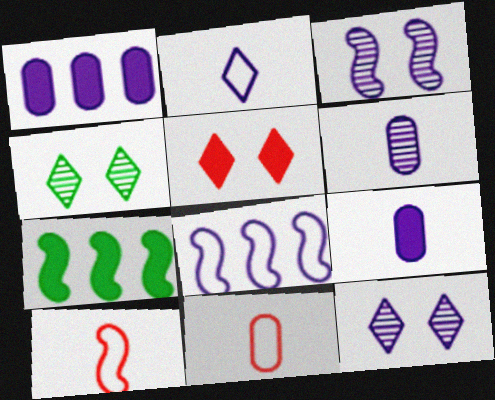[[1, 2, 3], 
[1, 4, 10], 
[3, 7, 10], 
[5, 7, 9], 
[7, 11, 12], 
[8, 9, 12]]